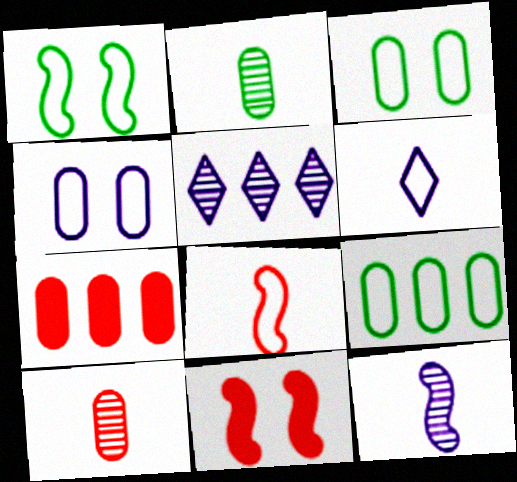[[2, 4, 7]]